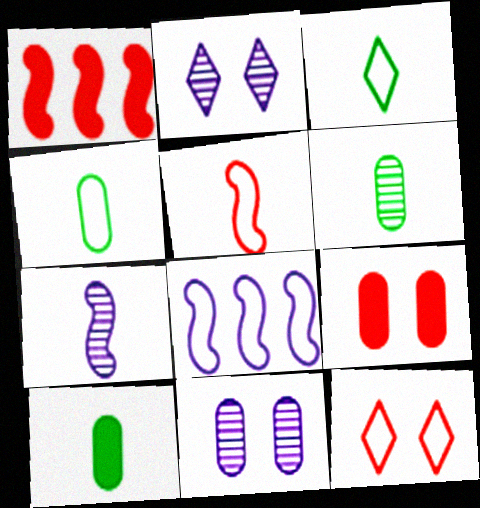[[1, 2, 4], 
[1, 3, 11], 
[4, 6, 10], 
[4, 8, 12]]